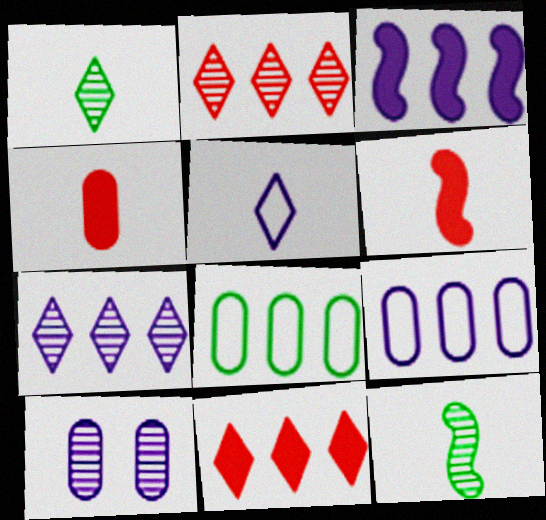[[2, 3, 8], 
[2, 10, 12], 
[3, 5, 10], 
[3, 7, 9], 
[4, 5, 12], 
[4, 8, 10]]